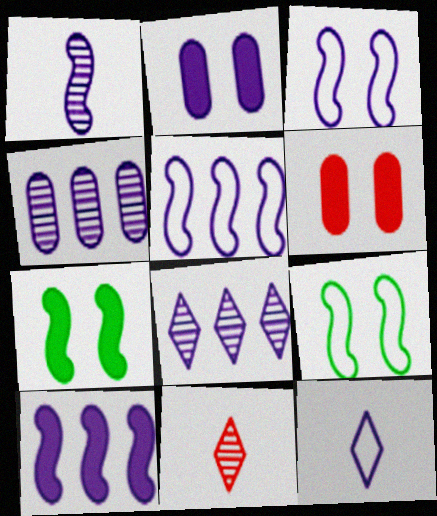[[1, 3, 10]]